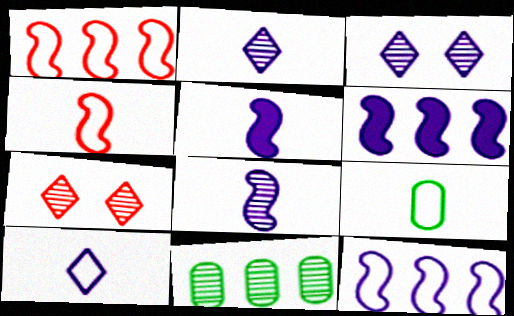[[4, 9, 10], 
[6, 7, 9], 
[7, 8, 11]]